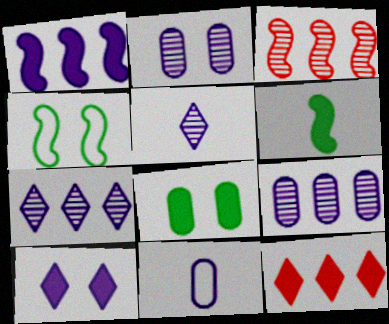[]